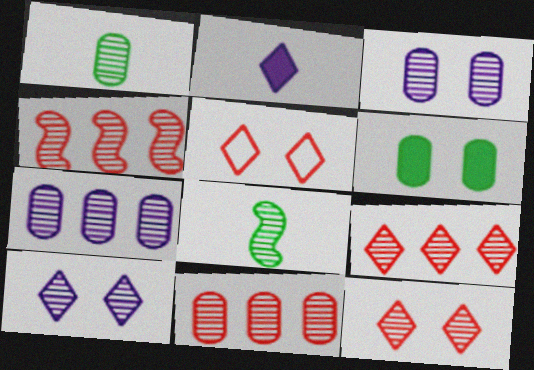[[1, 3, 11], 
[1, 4, 10], 
[3, 8, 9], 
[4, 9, 11], 
[7, 8, 12], 
[8, 10, 11]]